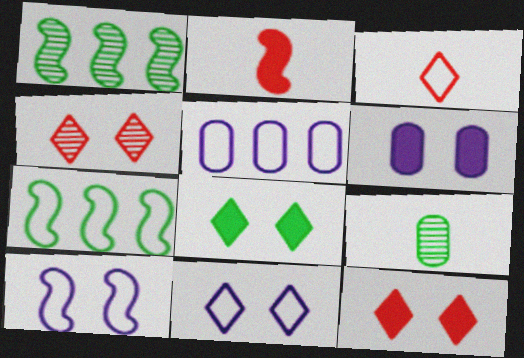[[1, 2, 10], 
[1, 3, 6], 
[4, 8, 11], 
[7, 8, 9]]